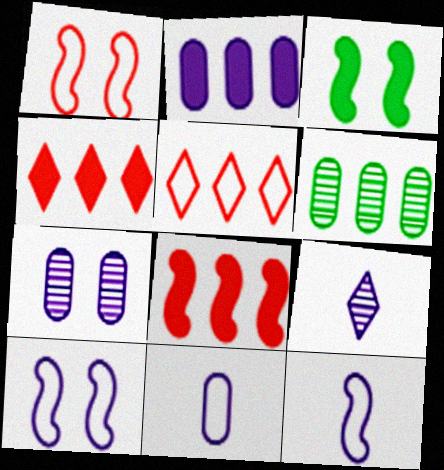[[2, 7, 11], 
[2, 9, 10]]